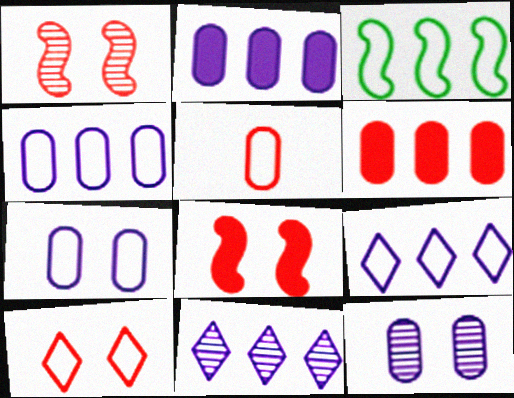[[3, 6, 11]]